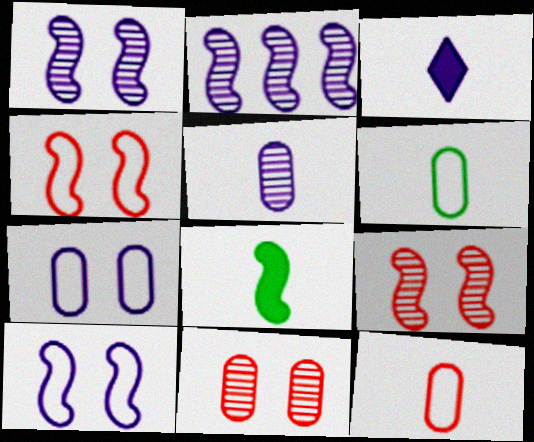[[2, 3, 7], 
[2, 4, 8]]